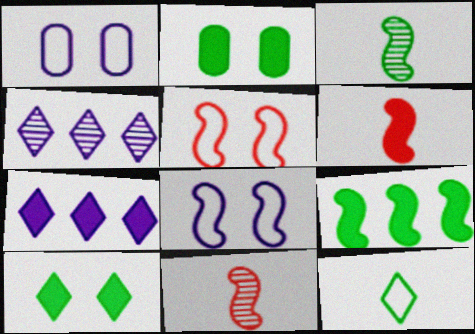[[2, 6, 7], 
[8, 9, 11]]